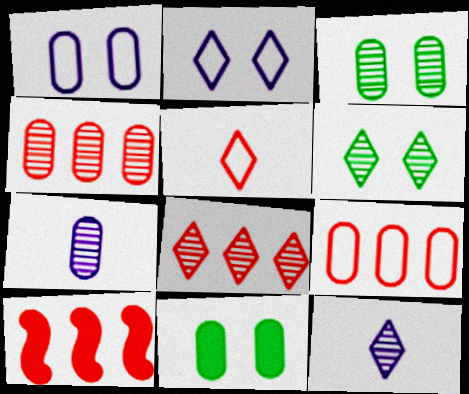[[3, 4, 7], 
[6, 8, 12], 
[7, 9, 11], 
[8, 9, 10]]